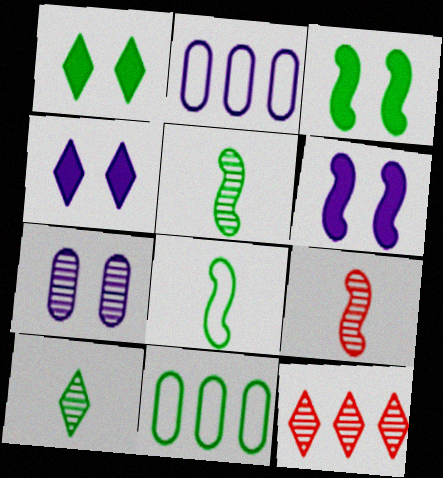[[1, 2, 9], 
[1, 5, 11], 
[3, 10, 11], 
[4, 9, 11], 
[5, 7, 12]]